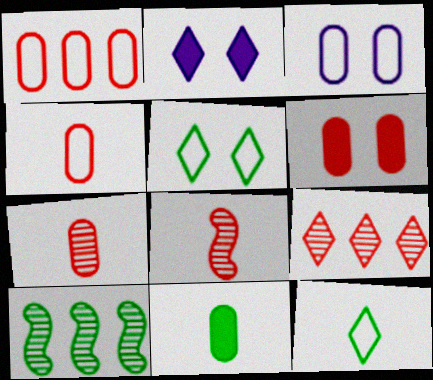[[1, 6, 7], 
[2, 4, 10], 
[2, 9, 12], 
[5, 10, 11]]